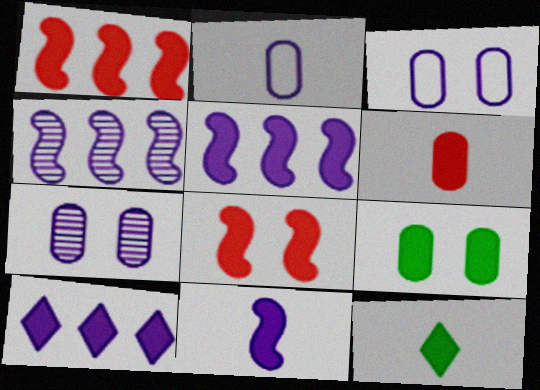[[6, 11, 12]]